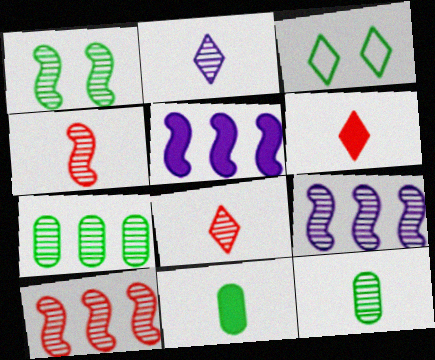[[1, 4, 9], 
[2, 4, 12]]